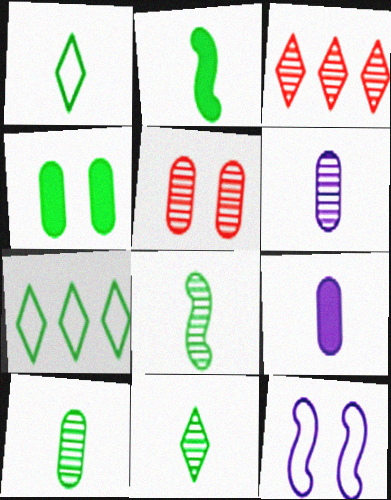[[1, 2, 10], 
[4, 7, 8], 
[8, 10, 11]]